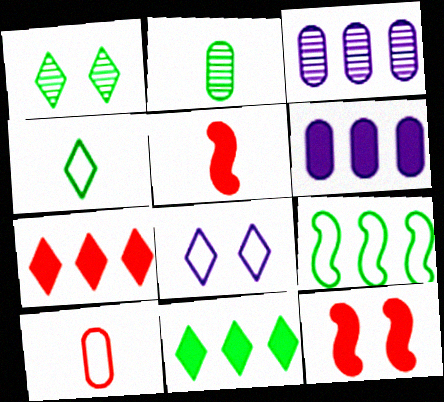[[1, 4, 11], 
[3, 4, 12], 
[3, 7, 9], 
[8, 9, 10]]